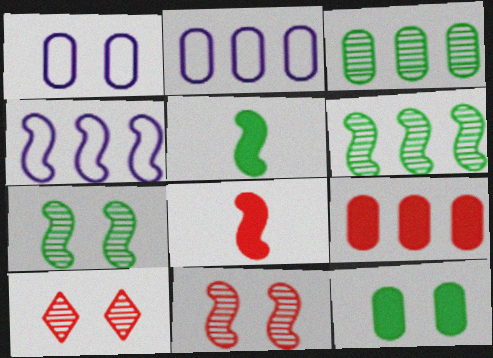[[2, 3, 9], 
[2, 5, 10], 
[4, 5, 11], 
[4, 7, 8]]